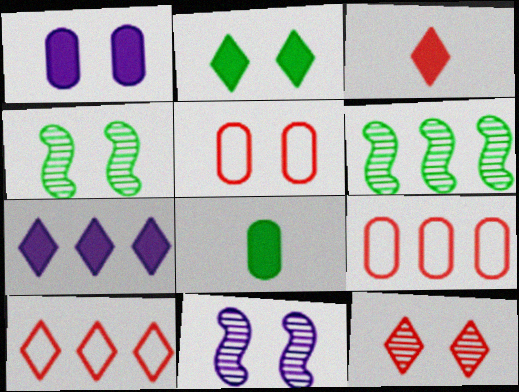[[2, 3, 7], 
[2, 5, 11], 
[3, 10, 12], 
[6, 7, 9], 
[8, 10, 11]]